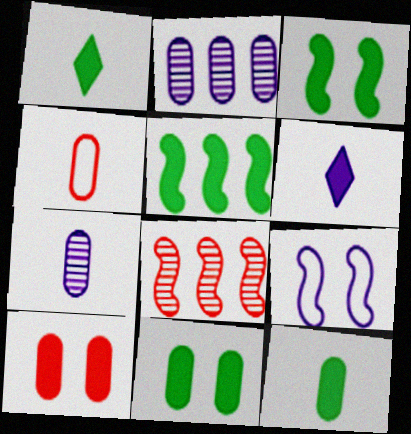[[1, 5, 11], 
[2, 4, 11], 
[2, 6, 9], 
[4, 7, 12], 
[5, 6, 10]]